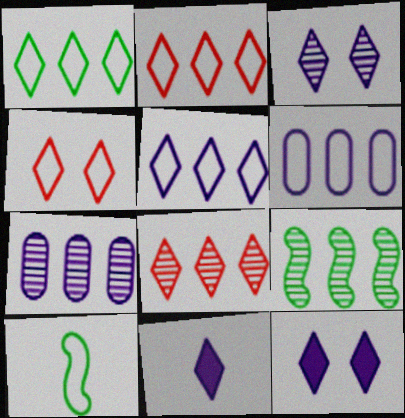[[1, 2, 5], 
[3, 5, 11], 
[4, 6, 10], 
[7, 8, 9]]